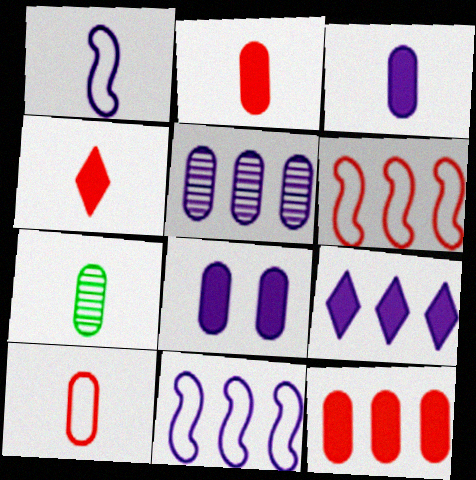[[1, 4, 7], 
[3, 7, 10], 
[5, 9, 11]]